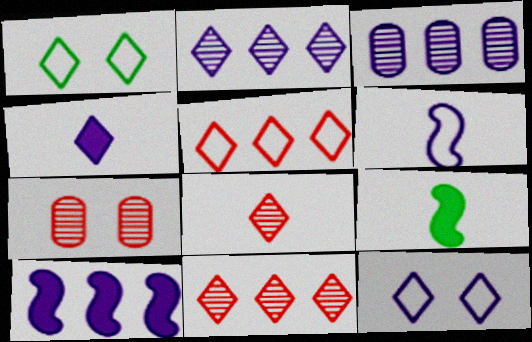[[1, 4, 11], 
[2, 4, 12]]